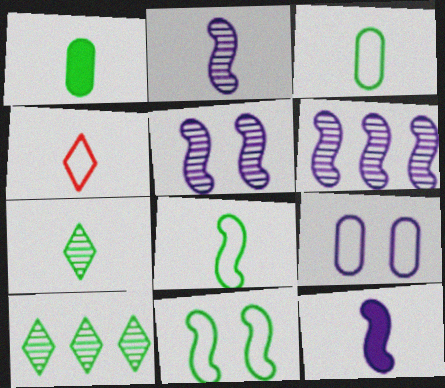[[1, 2, 4], 
[1, 7, 8], 
[1, 10, 11], 
[2, 5, 6]]